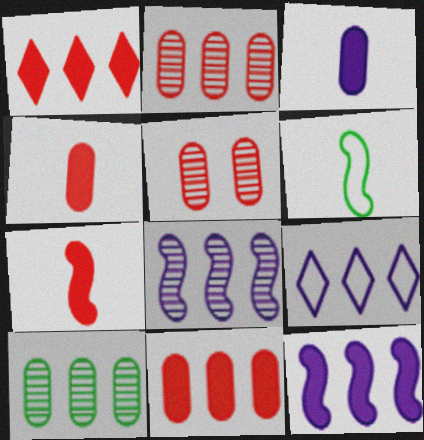[]